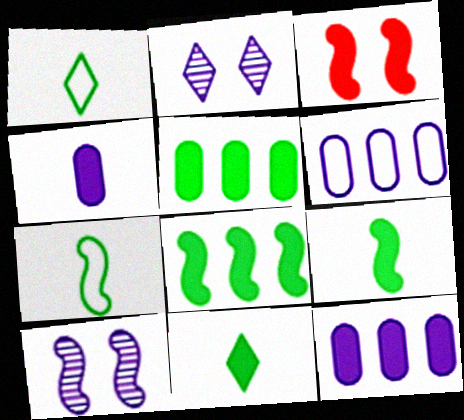[[3, 11, 12]]